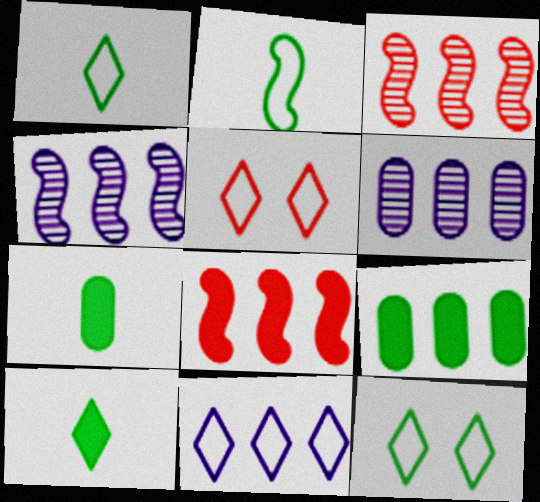[[1, 5, 11], 
[3, 9, 11], 
[4, 5, 7]]